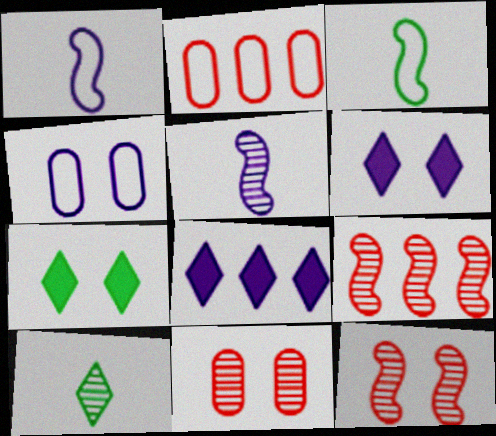[[2, 5, 7], 
[3, 8, 11], 
[4, 5, 8], 
[4, 7, 12]]